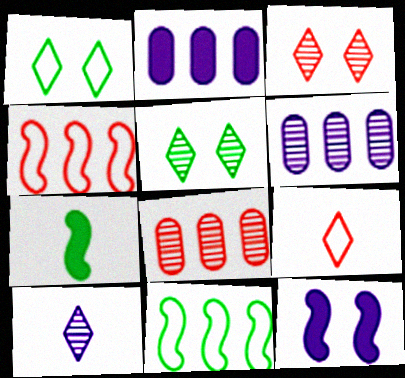[]